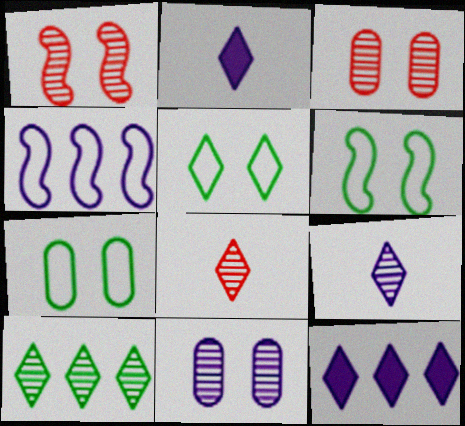[[2, 4, 11], 
[5, 6, 7], 
[5, 8, 12]]